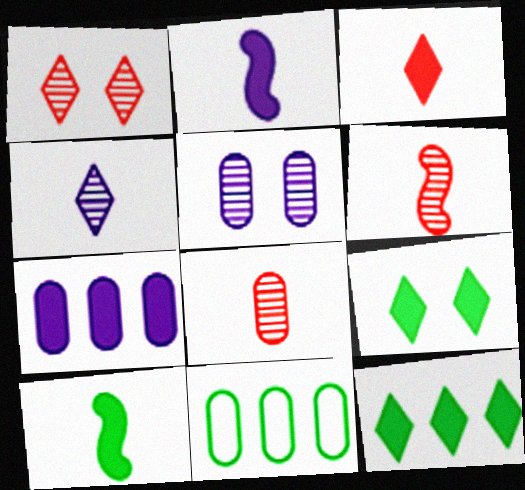[[1, 2, 11]]